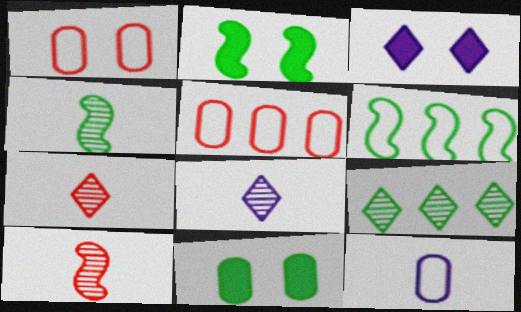[[2, 4, 6], 
[2, 5, 8], 
[3, 4, 5]]